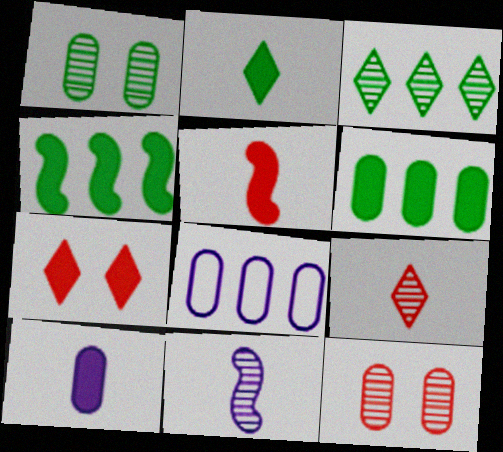[[2, 5, 10], 
[3, 11, 12], 
[4, 7, 10]]